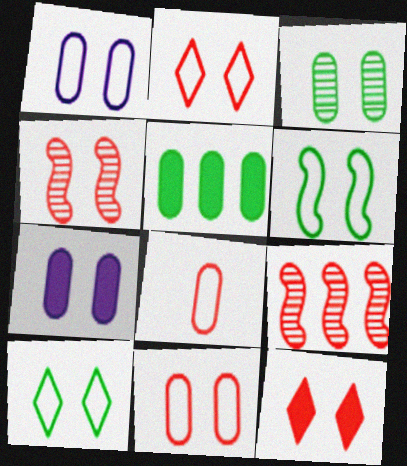[[1, 2, 6], 
[3, 7, 11], 
[4, 7, 10], 
[4, 11, 12], 
[8, 9, 12]]